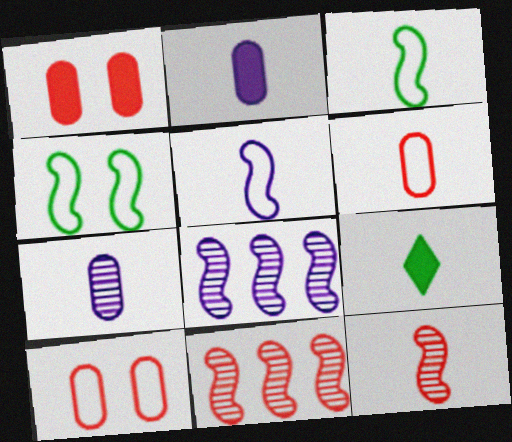[[8, 9, 10]]